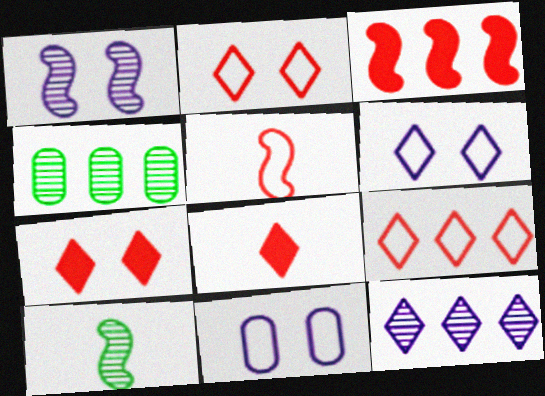[]